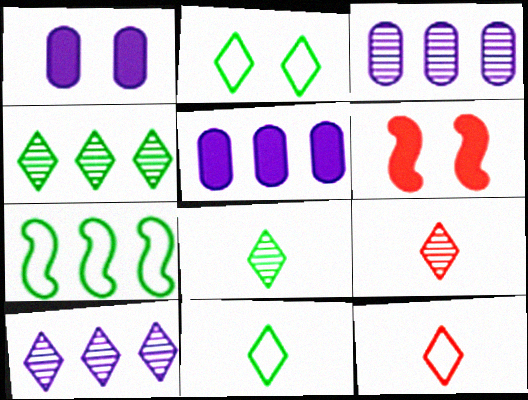[[1, 7, 9], 
[3, 6, 11]]